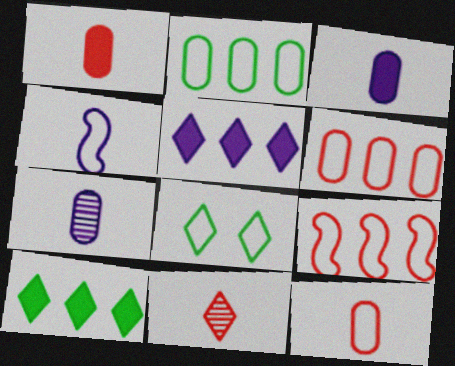[[4, 6, 8], 
[5, 8, 11]]